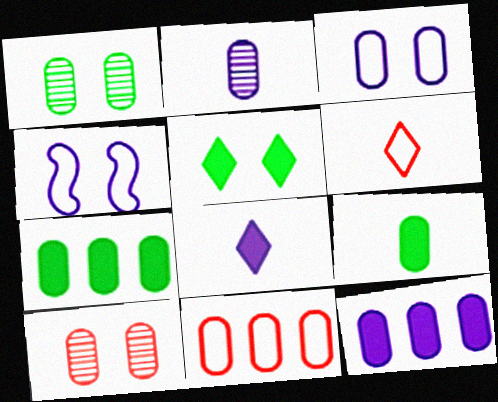[[2, 3, 12], 
[4, 5, 10]]